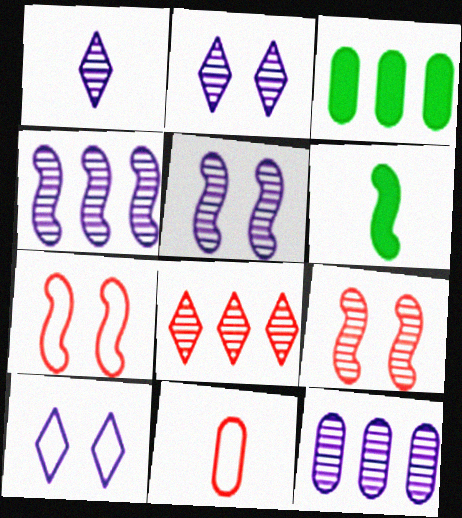[[1, 3, 7], 
[1, 5, 12], 
[1, 6, 11], 
[4, 6, 7]]